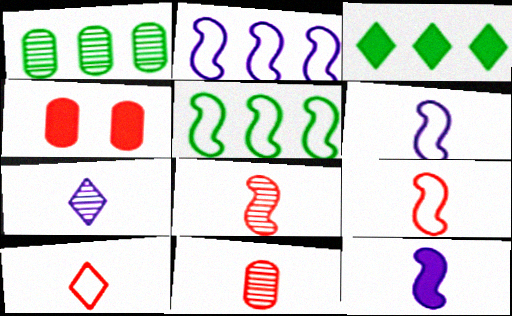[[1, 3, 5], 
[3, 4, 12], 
[4, 5, 7]]